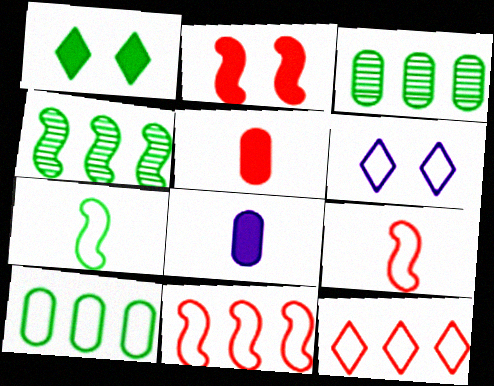[[1, 3, 7], 
[4, 5, 6], 
[6, 9, 10]]